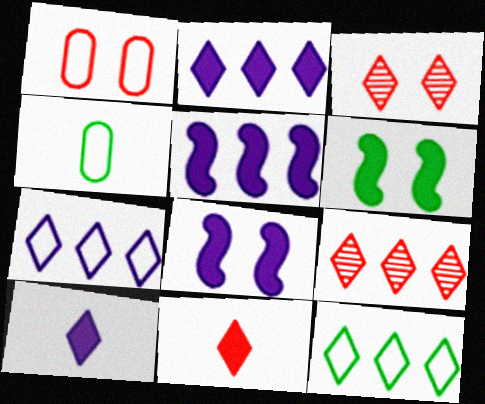[[2, 9, 12], 
[3, 4, 5], 
[3, 10, 12], 
[4, 8, 9]]